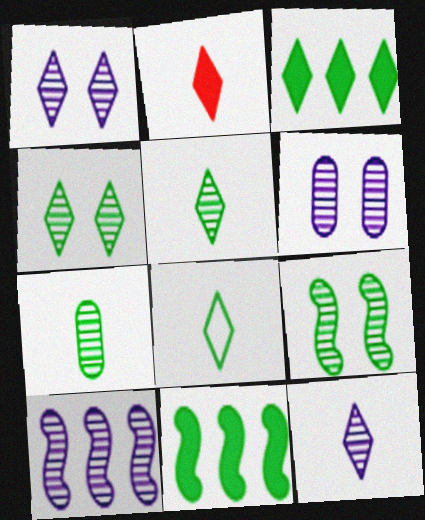[[2, 8, 12], 
[3, 4, 8], 
[6, 10, 12]]